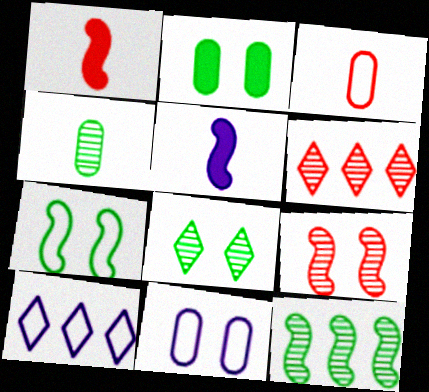[[2, 7, 8], 
[3, 7, 10], 
[4, 8, 12]]